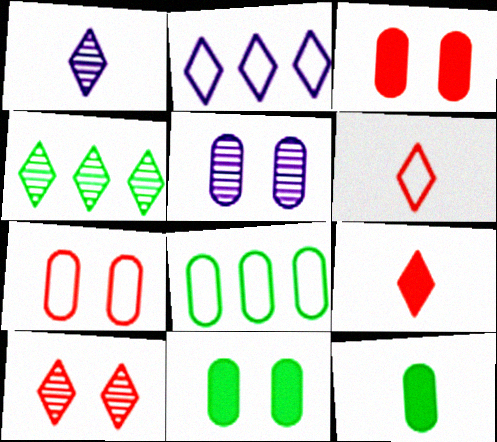[[1, 4, 10], 
[5, 7, 11]]